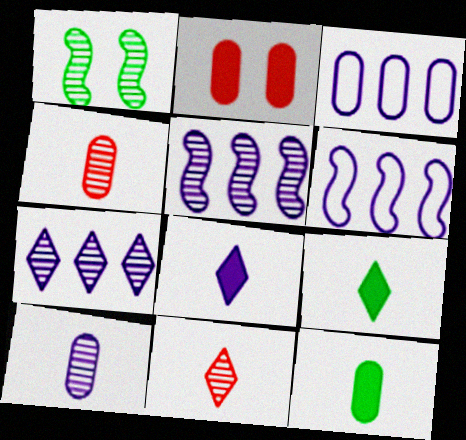[[1, 4, 7]]